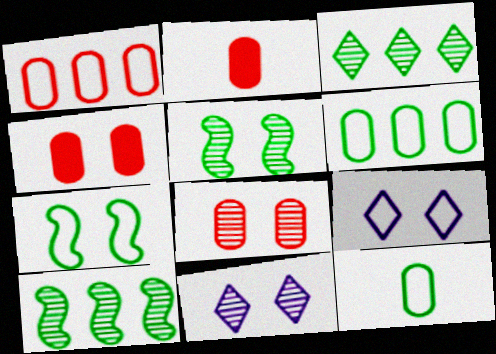[[1, 2, 8], 
[2, 9, 10], 
[4, 5, 9], 
[4, 7, 11], 
[5, 8, 11]]